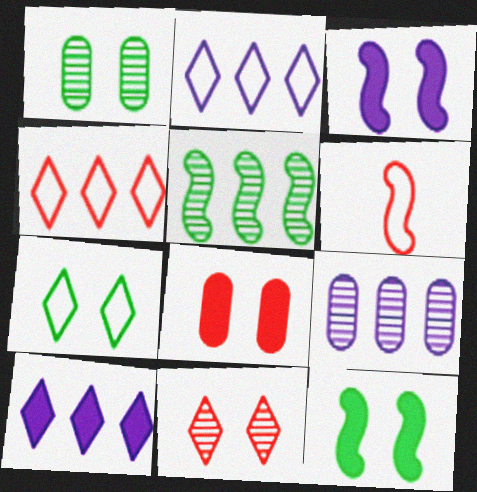[[1, 6, 10], 
[1, 7, 12], 
[3, 5, 6]]